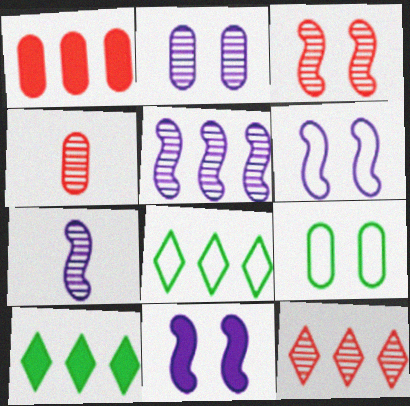[[1, 5, 8], 
[3, 4, 12], 
[4, 6, 10], 
[4, 8, 11]]